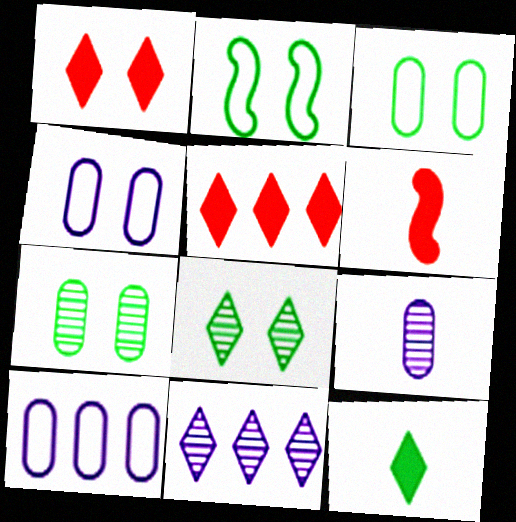[[2, 5, 9], 
[3, 6, 11], 
[6, 8, 10]]